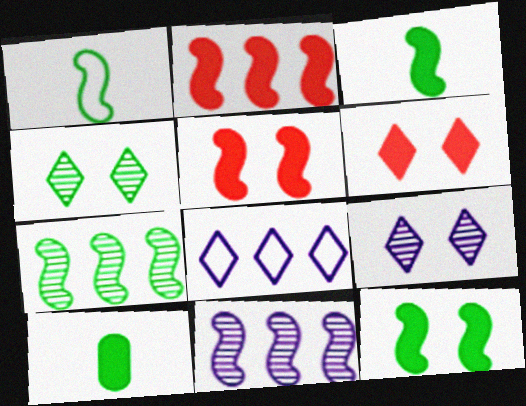[[1, 5, 11], 
[1, 7, 12]]